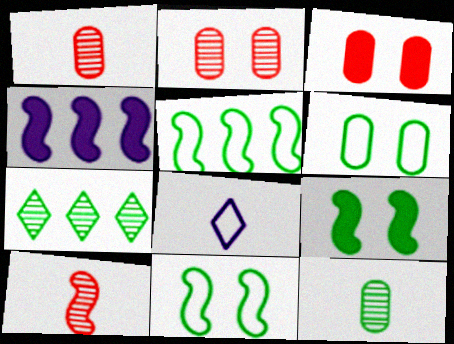[[4, 10, 11]]